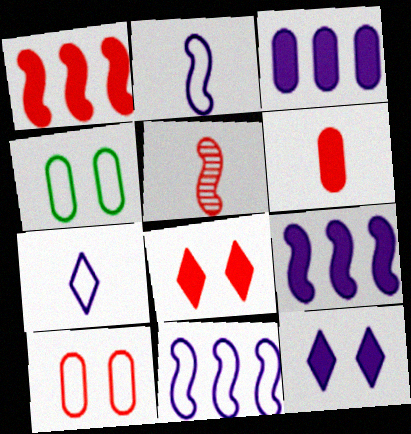[[1, 6, 8]]